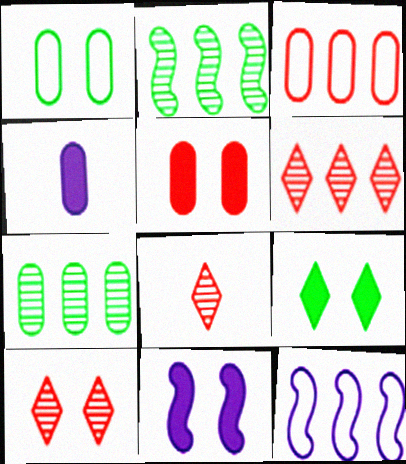[[1, 10, 11], 
[5, 9, 11], 
[6, 8, 10]]